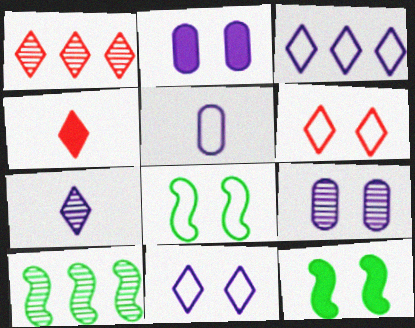[[1, 4, 6], 
[1, 5, 12], 
[6, 9, 12]]